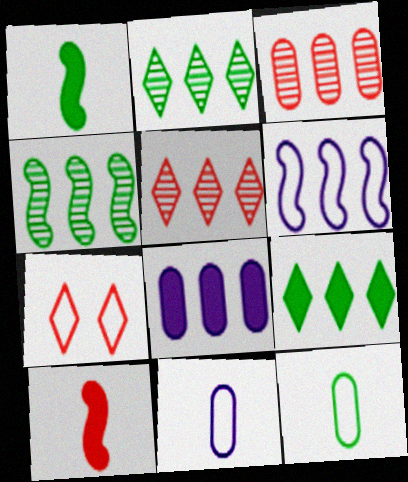[[3, 6, 9], 
[3, 7, 10], 
[6, 7, 12]]